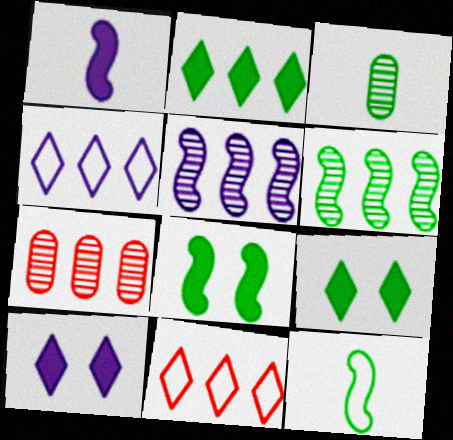[[6, 8, 12], 
[7, 10, 12]]